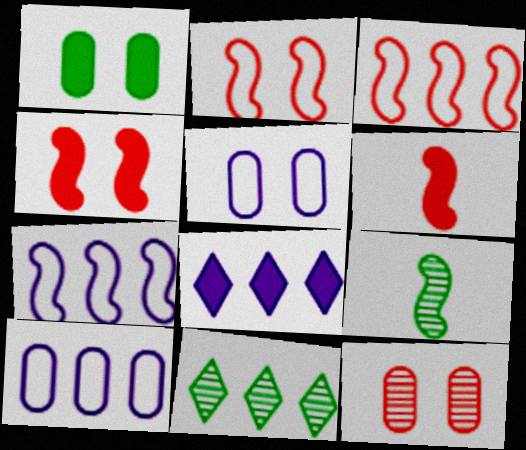[[1, 5, 12], 
[1, 6, 8], 
[4, 7, 9], 
[5, 6, 11]]